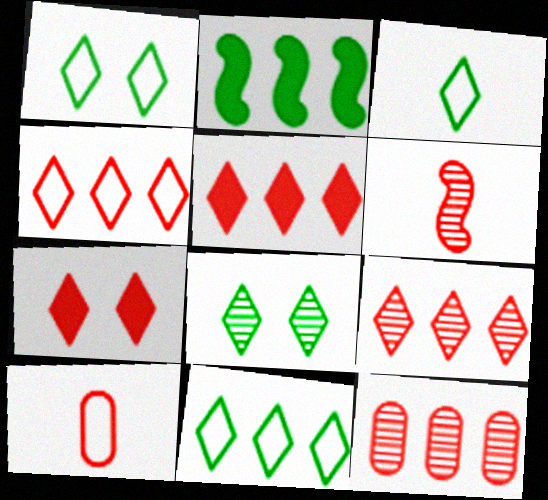[[1, 3, 11], 
[4, 5, 9]]